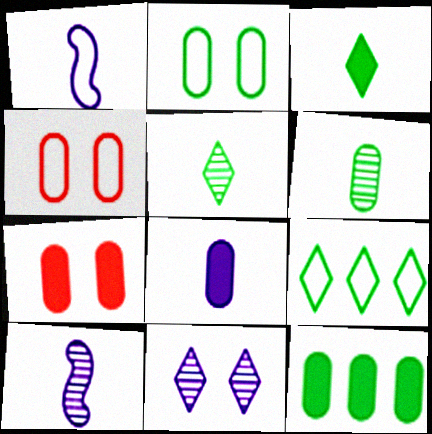[[1, 4, 9], 
[2, 6, 12], 
[7, 8, 12], 
[7, 9, 10]]